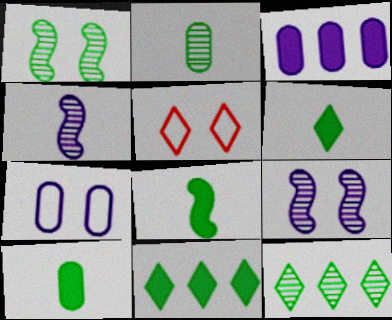[[1, 2, 12], 
[6, 8, 10]]